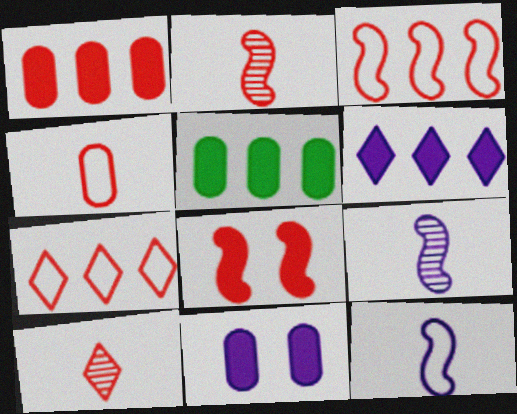[[2, 3, 8]]